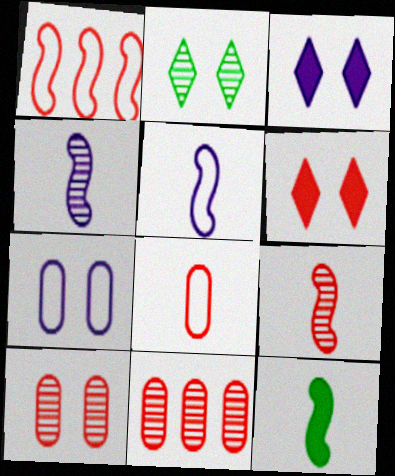[[2, 4, 11], 
[5, 9, 12]]